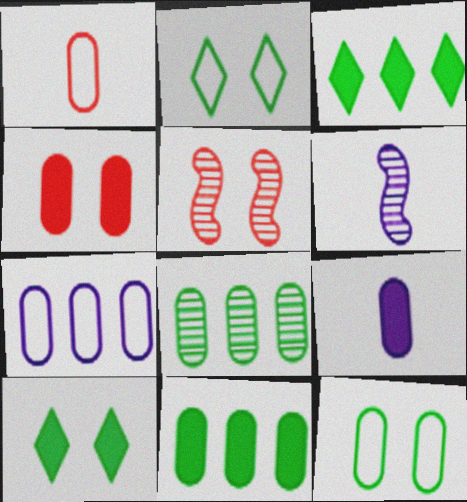[[1, 7, 12], 
[4, 9, 11]]